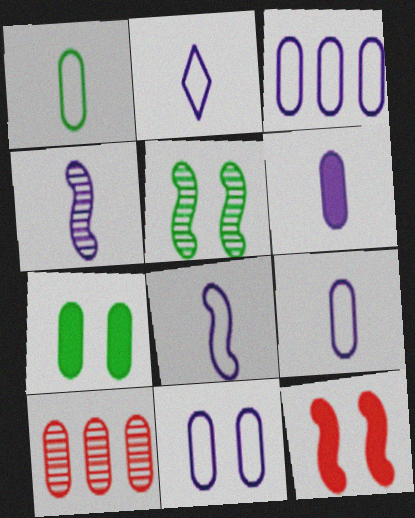[[2, 4, 6], 
[2, 8, 9], 
[3, 9, 11], 
[7, 9, 10]]